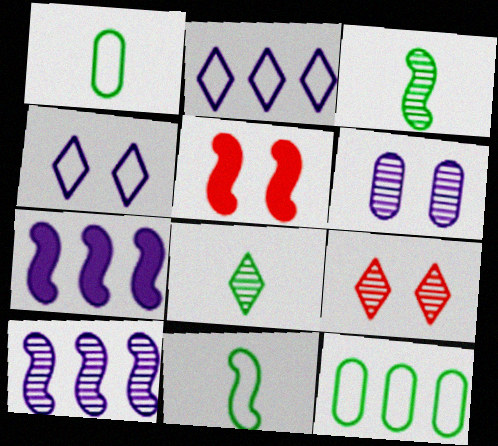[[1, 7, 9], 
[5, 10, 11]]